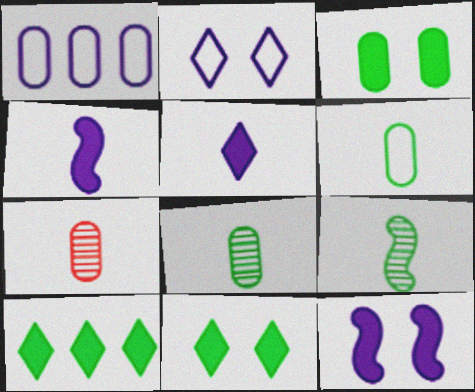[[1, 3, 7]]